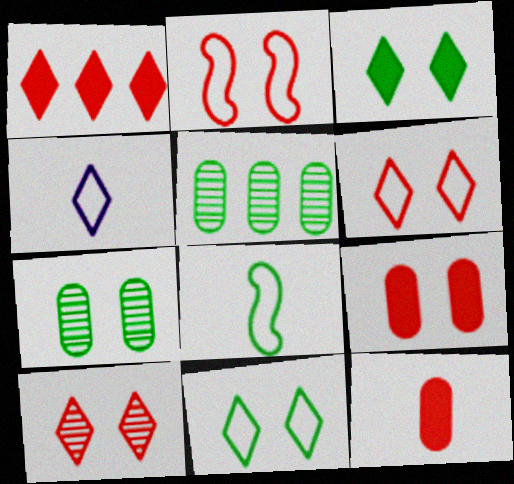[[2, 9, 10], 
[3, 5, 8]]